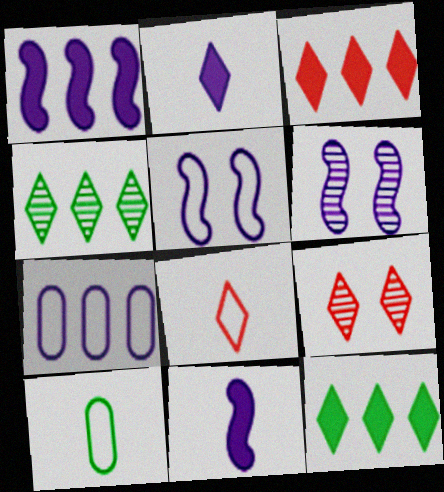[[1, 9, 10], 
[2, 6, 7], 
[3, 6, 10], 
[3, 8, 9]]